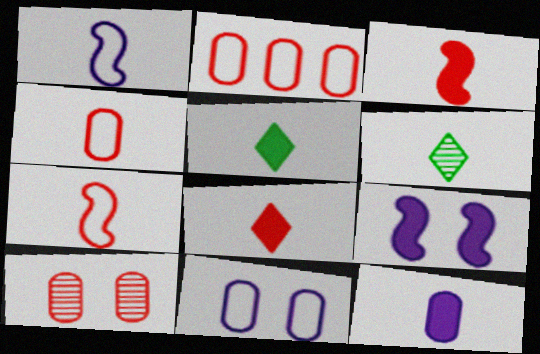[[2, 6, 9], 
[3, 5, 12], 
[6, 7, 12]]